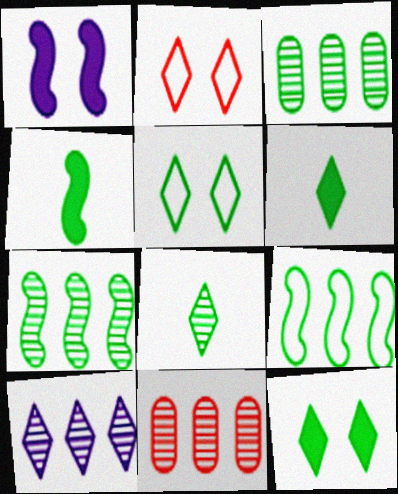[[2, 6, 10], 
[3, 4, 5], 
[7, 10, 11]]